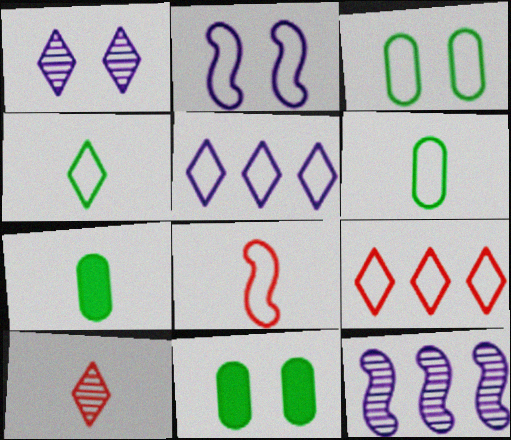[[2, 6, 9], 
[3, 5, 8]]